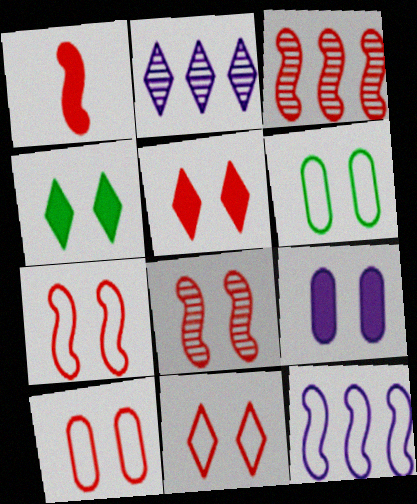[[1, 2, 6], 
[1, 3, 7], 
[5, 8, 10], 
[7, 10, 11]]